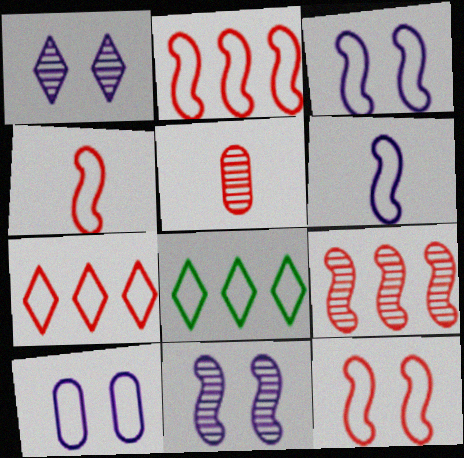[[2, 4, 12], 
[4, 8, 10]]